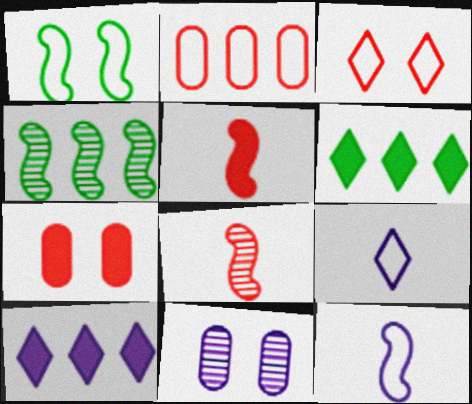[[1, 2, 9], 
[2, 4, 10], 
[4, 7, 9], 
[10, 11, 12]]